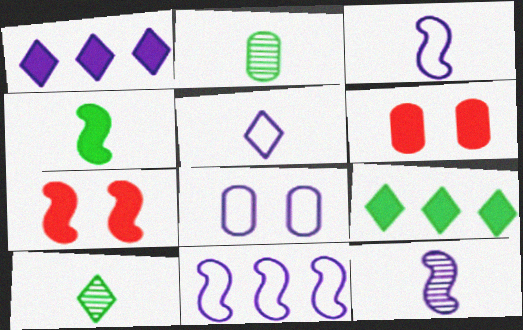[[1, 4, 6], 
[1, 8, 12], 
[5, 8, 11], 
[6, 10, 11]]